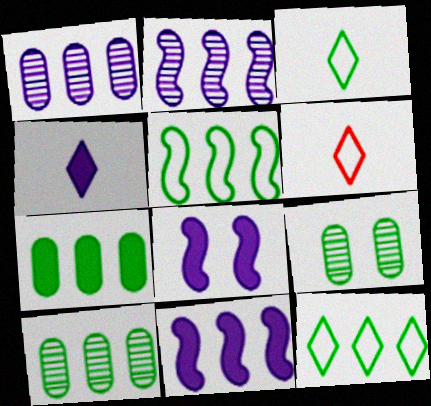[[6, 8, 10], 
[6, 9, 11]]